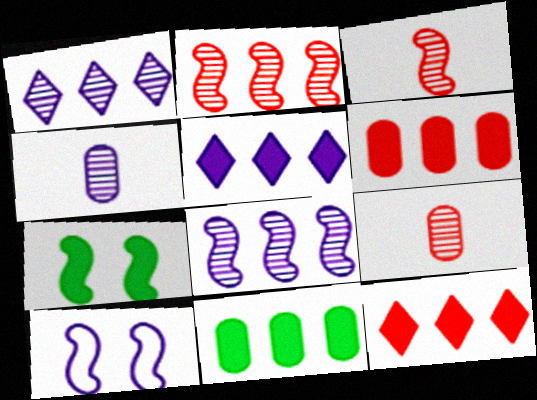[[4, 5, 10]]